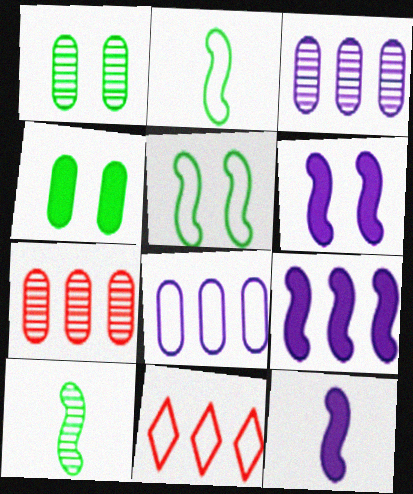[[1, 11, 12], 
[6, 9, 12]]